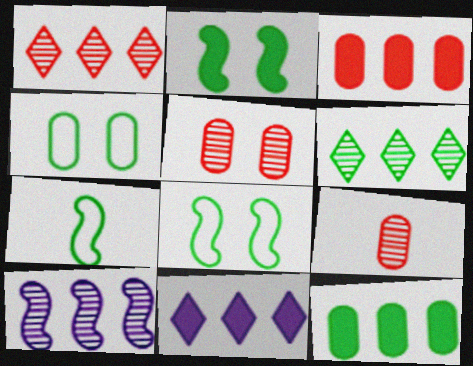[[5, 7, 11], 
[8, 9, 11]]